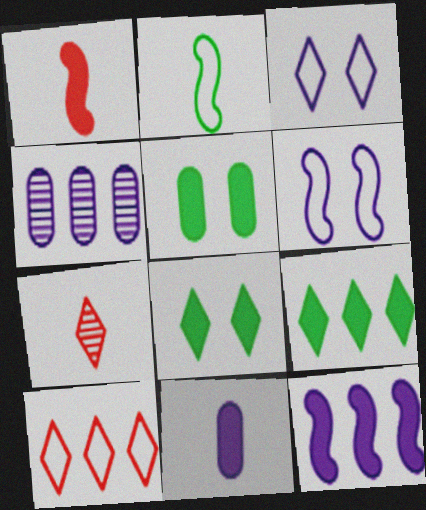[[2, 7, 11], 
[3, 7, 9]]